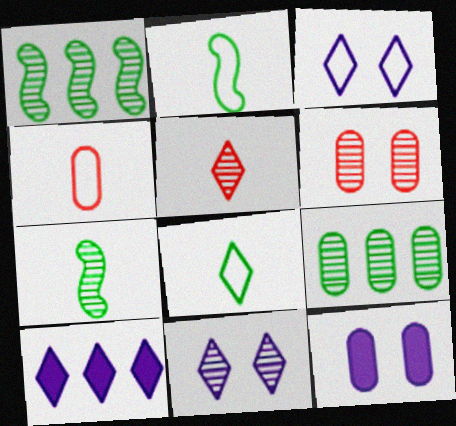[[2, 6, 10], 
[4, 9, 12]]